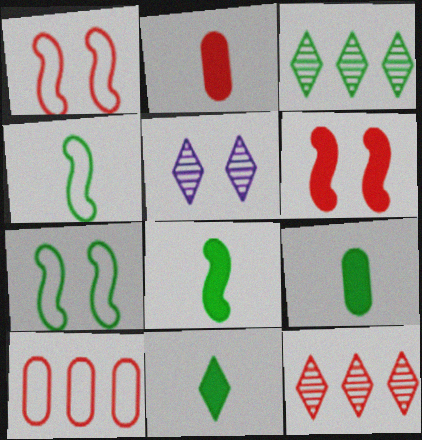[[1, 2, 12], 
[3, 7, 9], 
[5, 8, 10], 
[8, 9, 11]]